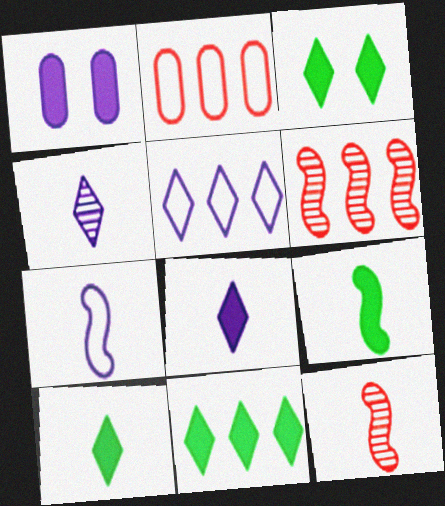[[3, 10, 11], 
[7, 9, 12]]